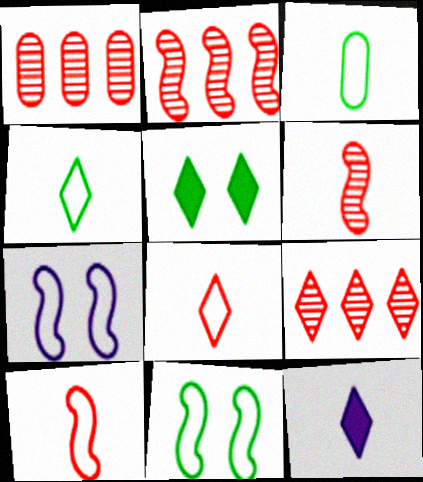[[1, 2, 9], 
[1, 11, 12], 
[3, 6, 12]]